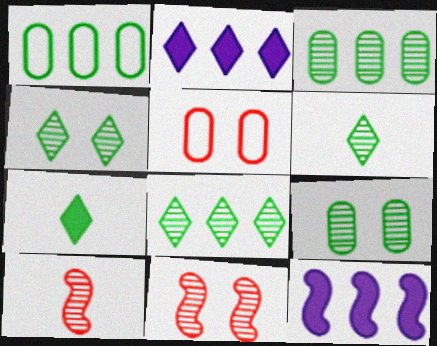[[4, 6, 8], 
[5, 6, 12]]